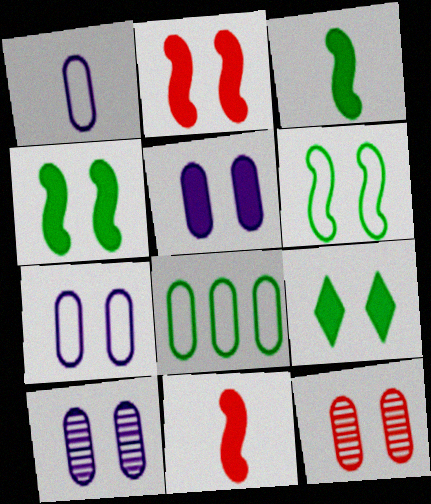[[2, 5, 9], 
[5, 7, 10]]